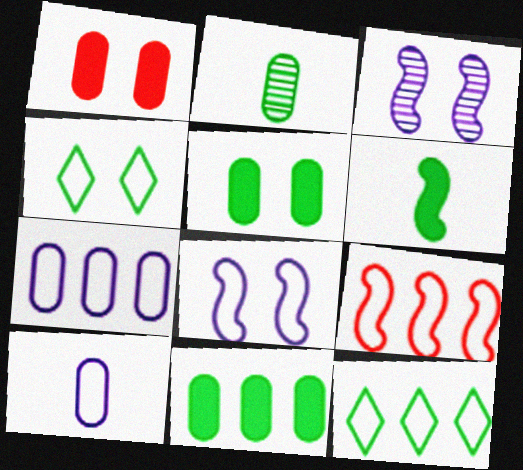[[1, 2, 7], 
[1, 3, 4], 
[3, 6, 9], 
[4, 9, 10], 
[7, 9, 12]]